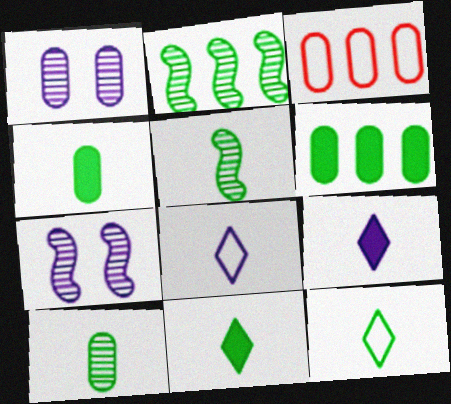[[1, 3, 4], 
[3, 7, 11], 
[4, 5, 12]]